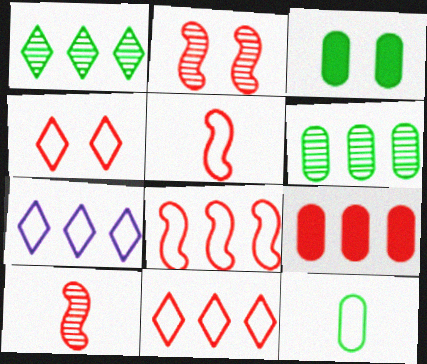[[3, 6, 12], 
[3, 7, 10], 
[4, 9, 10]]